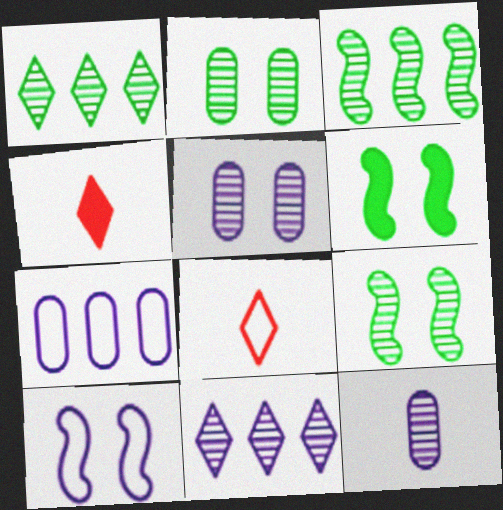[[4, 7, 9]]